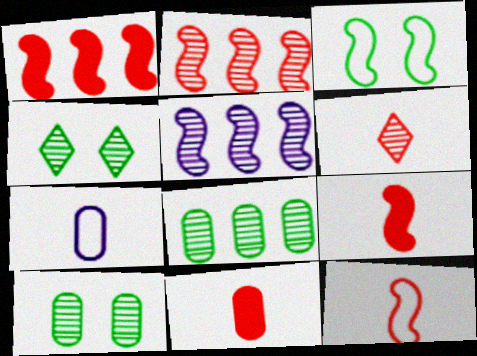[[1, 4, 7], 
[3, 5, 9], 
[5, 6, 10], 
[6, 11, 12]]